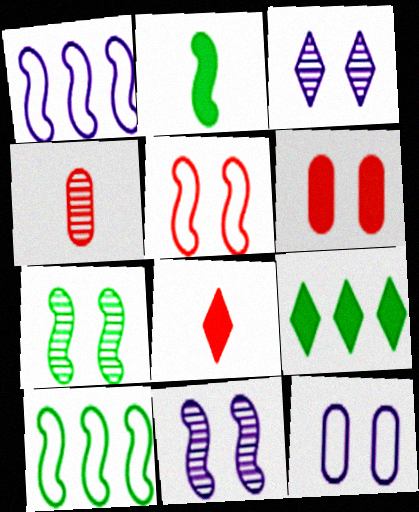[[2, 7, 10]]